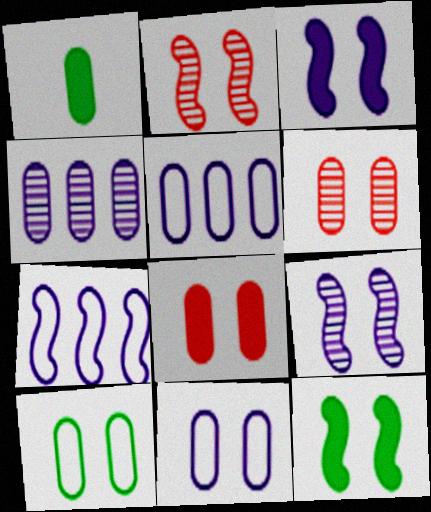[[1, 5, 6]]